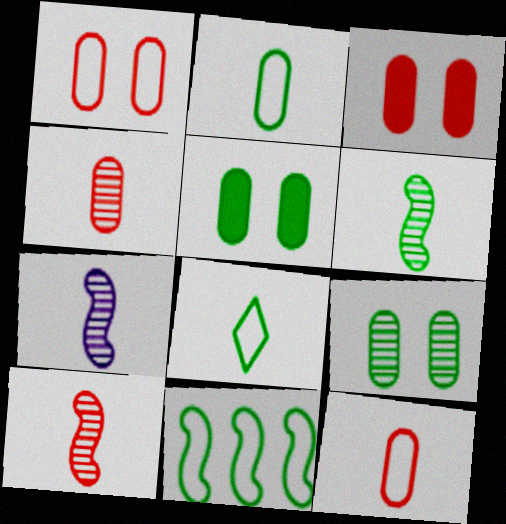[[6, 7, 10]]